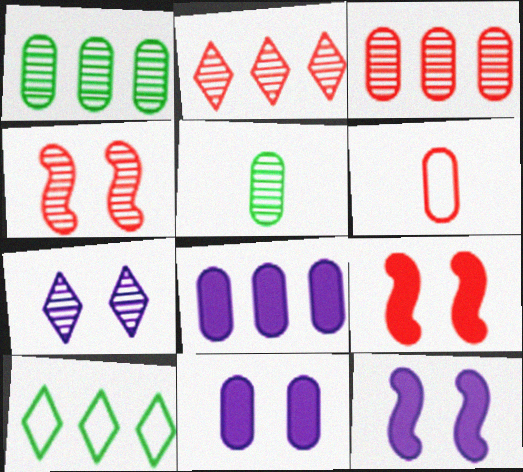[[1, 6, 11], 
[2, 6, 9]]